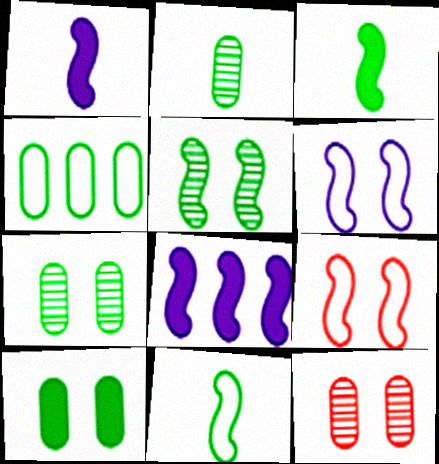[[2, 4, 10]]